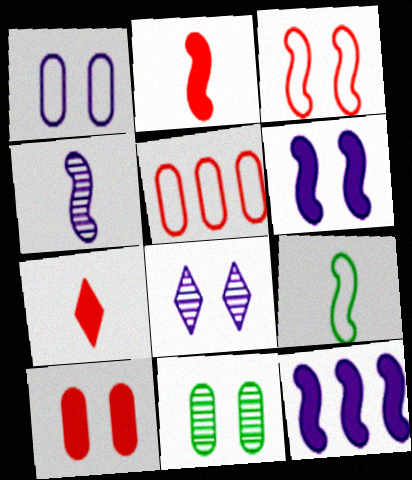[[1, 6, 8], 
[1, 10, 11], 
[2, 4, 9]]